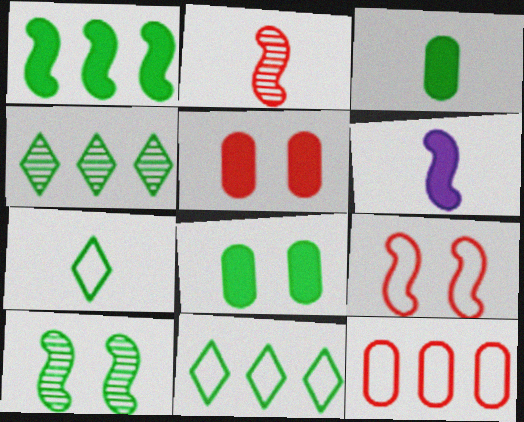[[3, 10, 11]]